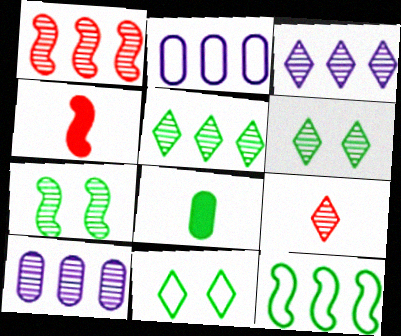[[1, 5, 10], 
[2, 4, 6], 
[3, 6, 9], 
[4, 10, 11], 
[6, 8, 12], 
[7, 9, 10]]